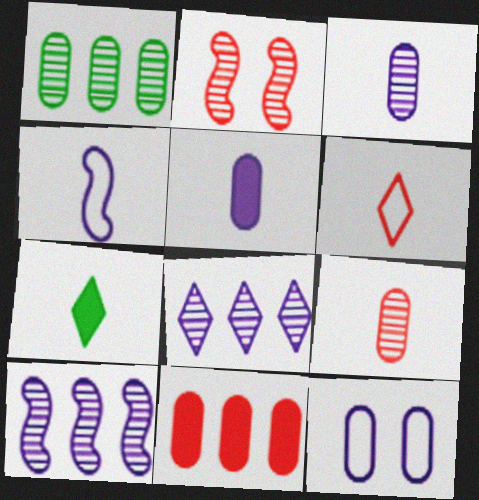[[2, 6, 11], 
[4, 7, 9]]